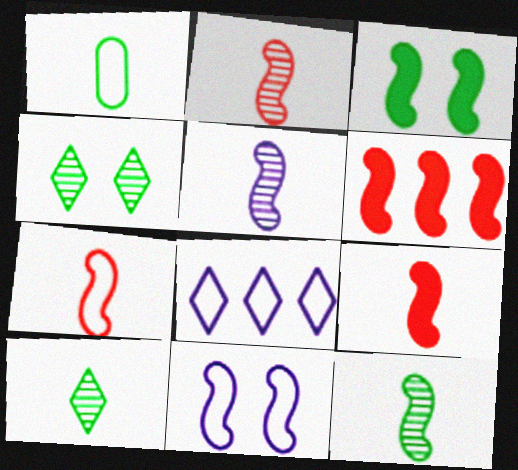[[2, 5, 12], 
[2, 7, 9], 
[6, 11, 12]]